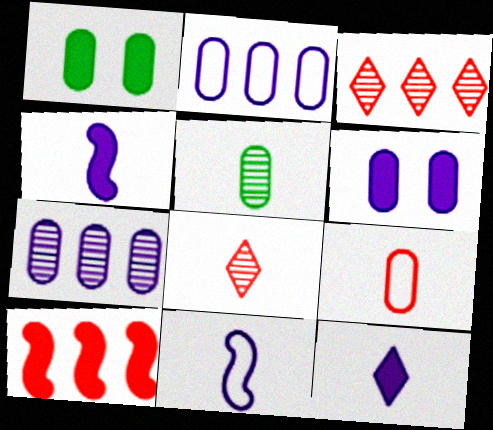[[1, 3, 11], 
[1, 7, 9], 
[1, 10, 12]]